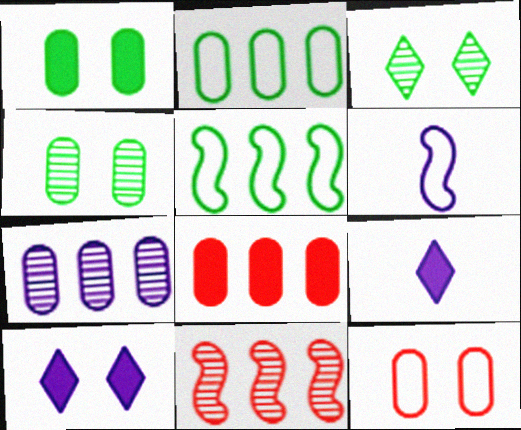[[2, 7, 8], 
[3, 6, 8], 
[6, 7, 10]]